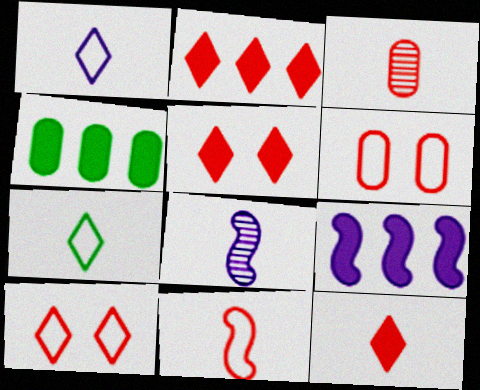[[2, 4, 9], 
[2, 5, 12], 
[3, 11, 12], 
[4, 8, 10]]